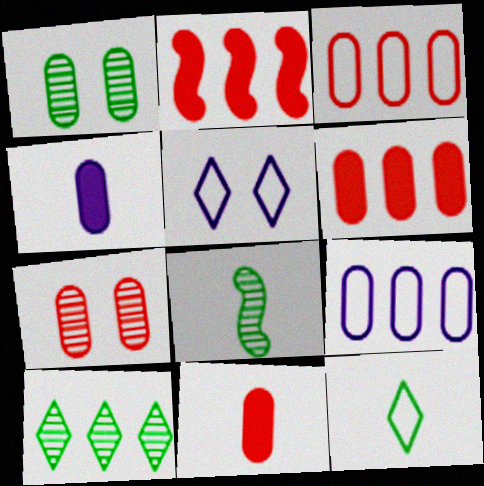[[1, 3, 4], 
[1, 8, 10], 
[1, 9, 11], 
[2, 9, 10], 
[3, 7, 11], 
[5, 6, 8]]